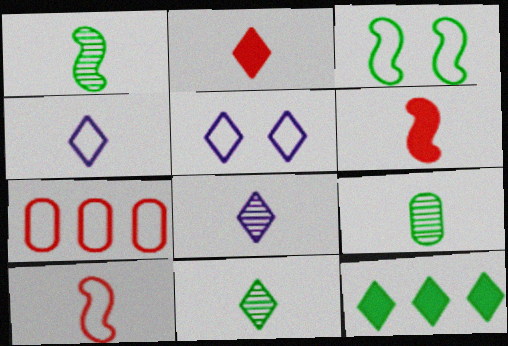[[1, 9, 11], 
[2, 4, 11], 
[3, 4, 7], 
[3, 9, 12], 
[4, 6, 9]]